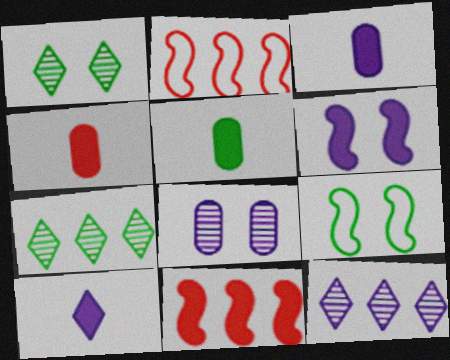[[1, 2, 3], 
[3, 4, 5], 
[4, 9, 12], 
[5, 7, 9]]